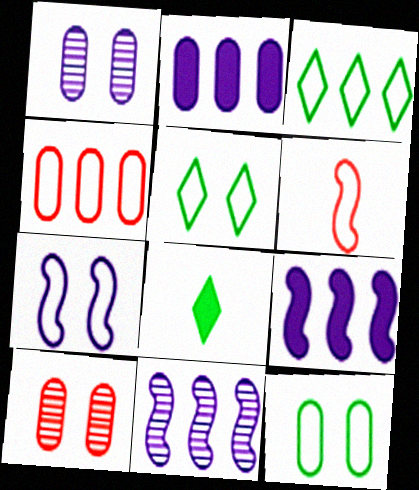[]